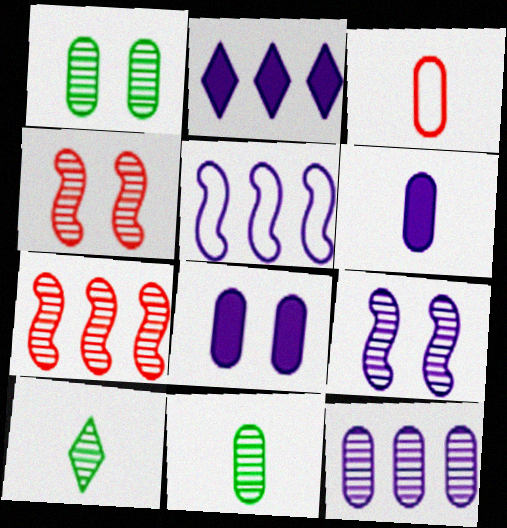[[2, 5, 12], 
[3, 6, 11], 
[4, 10, 12]]